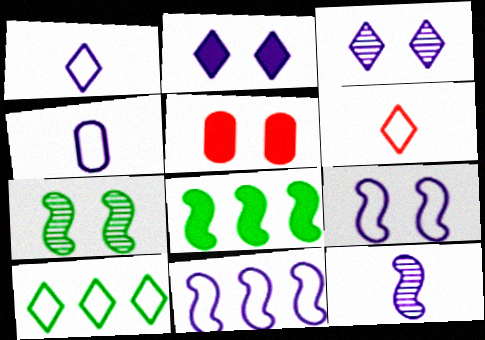[[5, 10, 12]]